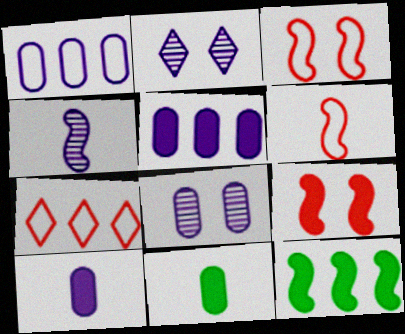[[1, 8, 10], 
[3, 4, 12]]